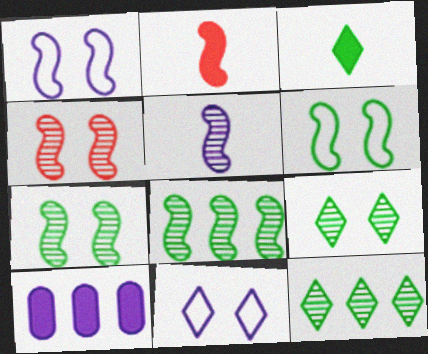[[1, 2, 8], 
[4, 5, 8], 
[5, 10, 11]]